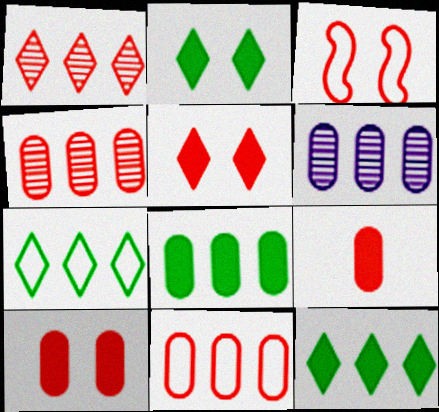[[1, 3, 9], 
[6, 8, 11]]